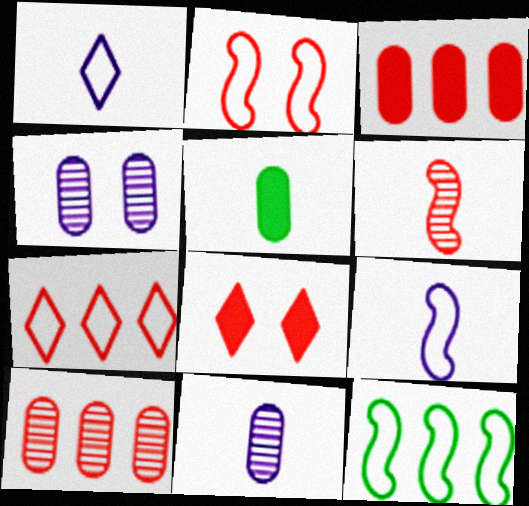[[1, 5, 6], 
[2, 9, 12], 
[8, 11, 12]]